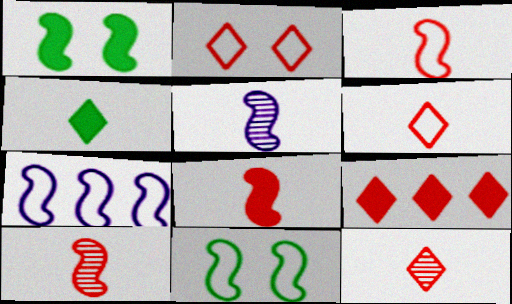[[1, 7, 10], 
[2, 9, 12], 
[3, 7, 11], 
[3, 8, 10]]